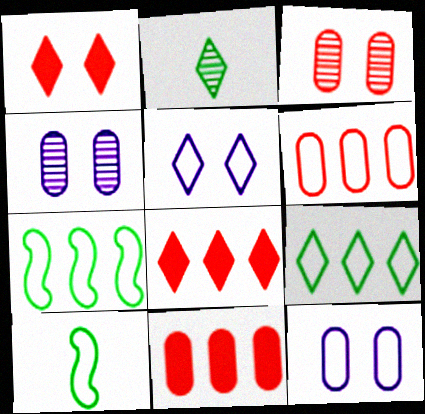[[2, 5, 8], 
[4, 8, 10], 
[5, 6, 10]]